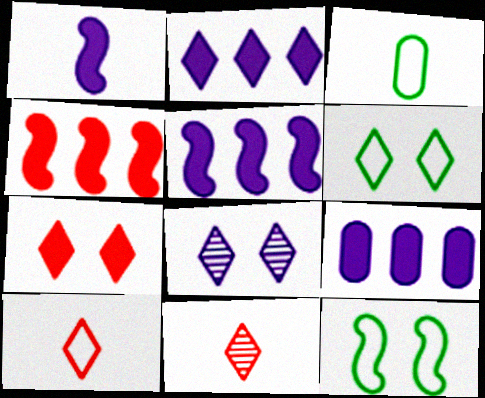[[1, 3, 11], 
[2, 5, 9], 
[2, 6, 11], 
[3, 4, 8], 
[6, 7, 8], 
[9, 11, 12]]